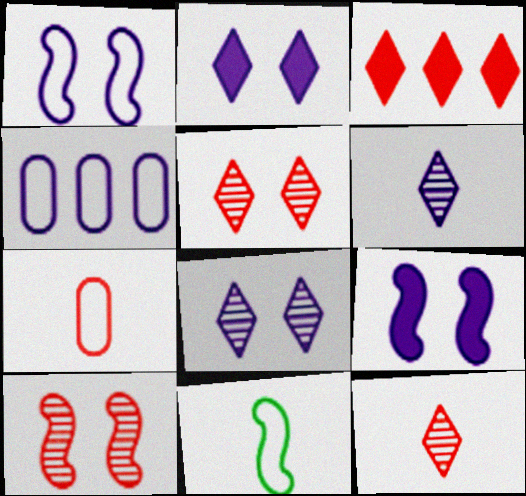[[3, 7, 10], 
[4, 6, 9]]